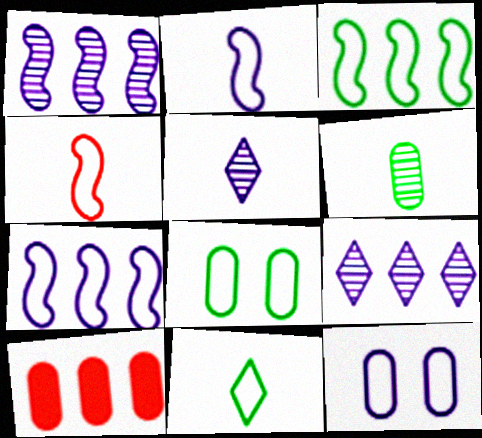[[3, 8, 11], 
[3, 9, 10], 
[6, 10, 12]]